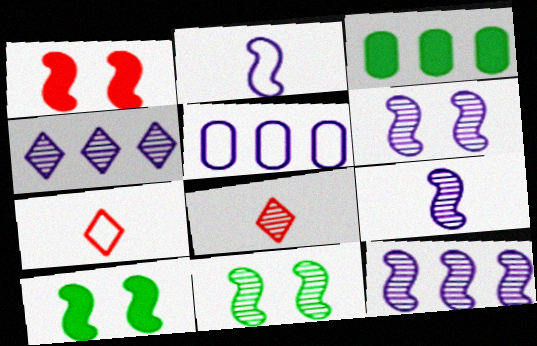[[3, 6, 7], 
[5, 8, 10], 
[6, 9, 12]]